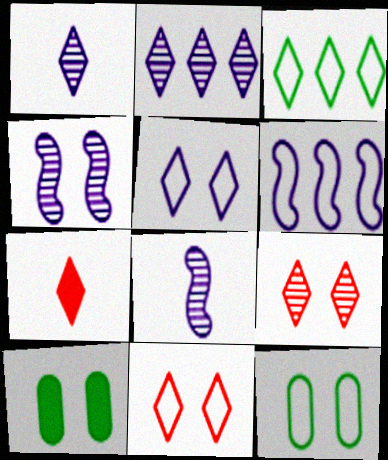[[4, 10, 11]]